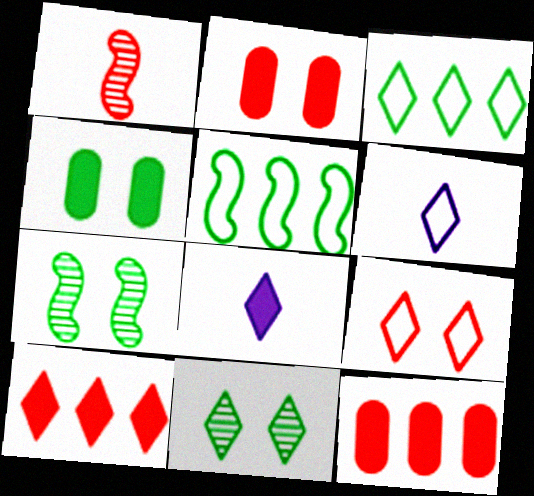[[1, 9, 12], 
[3, 6, 9], 
[6, 7, 12], 
[6, 10, 11]]